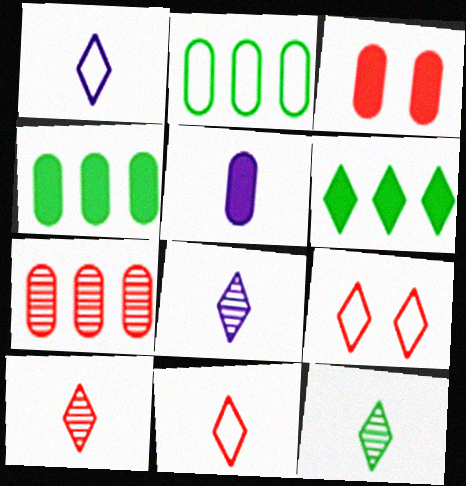[[3, 4, 5], 
[6, 8, 9], 
[8, 10, 12]]